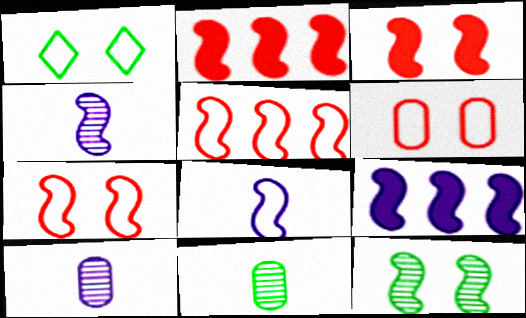[[1, 2, 10], 
[2, 8, 12]]